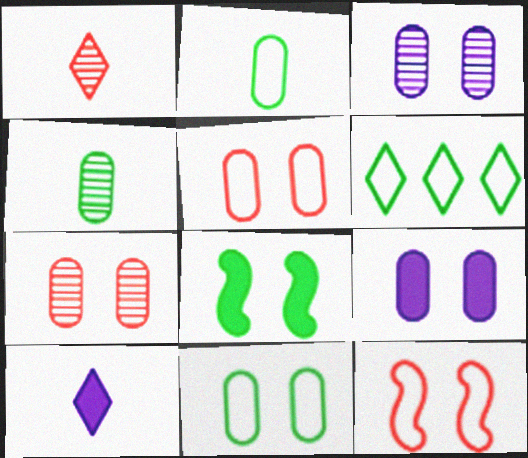[[4, 6, 8], 
[7, 9, 11]]